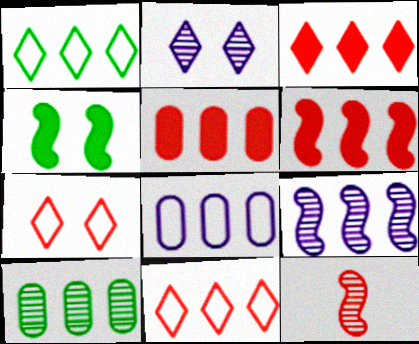[[1, 5, 9], 
[2, 10, 12], 
[3, 5, 6], 
[5, 7, 12], 
[5, 8, 10]]